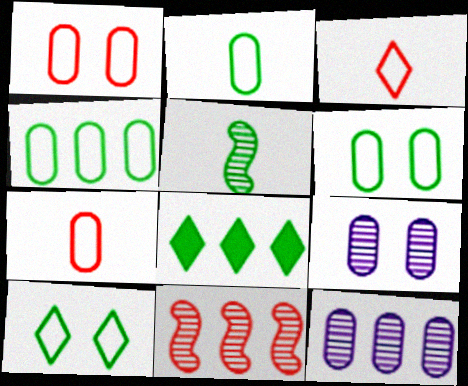[[2, 4, 6], 
[5, 6, 8]]